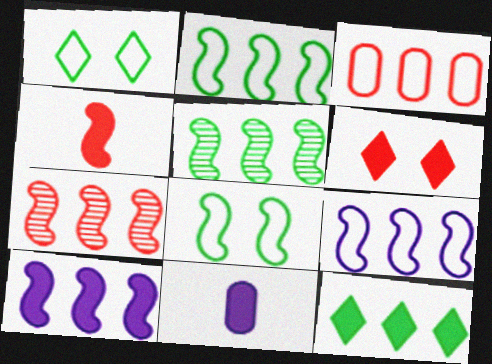[[1, 7, 11], 
[2, 7, 10]]